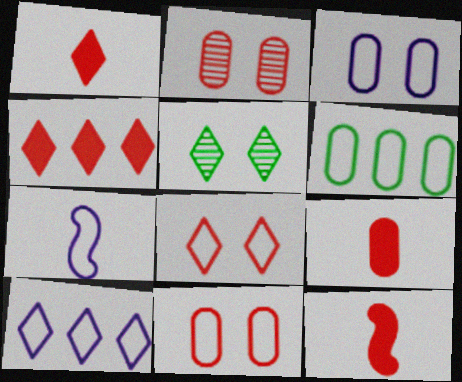[[1, 5, 10], 
[1, 9, 12], 
[3, 7, 10], 
[6, 7, 8]]